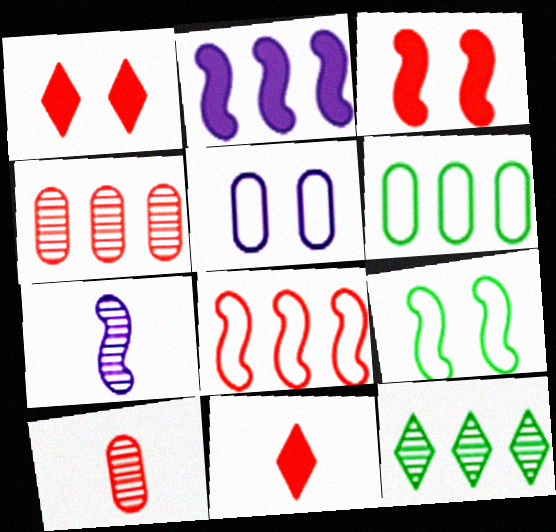[[1, 6, 7], 
[1, 8, 10]]